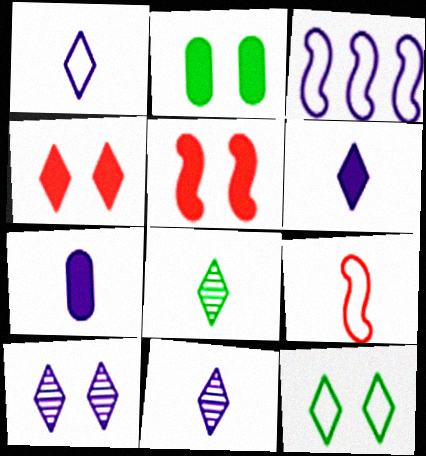[[1, 6, 11], 
[3, 7, 10], 
[4, 10, 12], 
[7, 8, 9]]